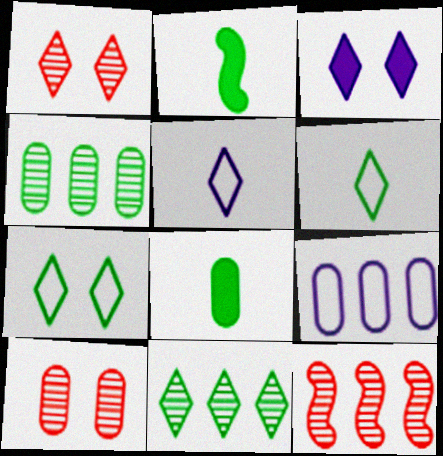[[1, 2, 9], 
[1, 3, 7], 
[2, 4, 7], 
[8, 9, 10]]